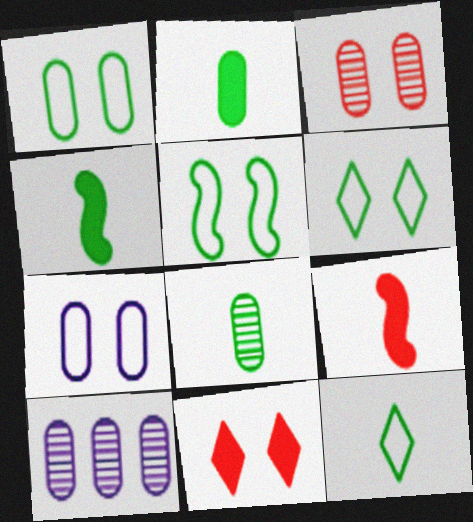[[1, 5, 6], 
[3, 8, 10], 
[4, 8, 12], 
[6, 9, 10]]